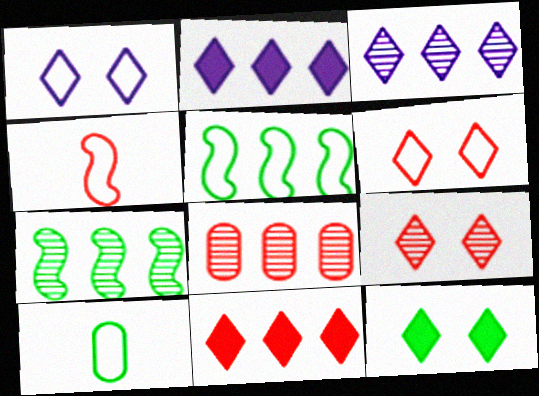[[1, 9, 12], 
[2, 5, 8], 
[3, 7, 8], 
[7, 10, 12]]